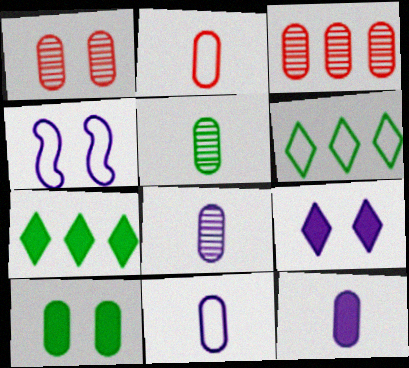[[2, 4, 6], 
[2, 5, 12], 
[3, 10, 11], 
[8, 11, 12]]